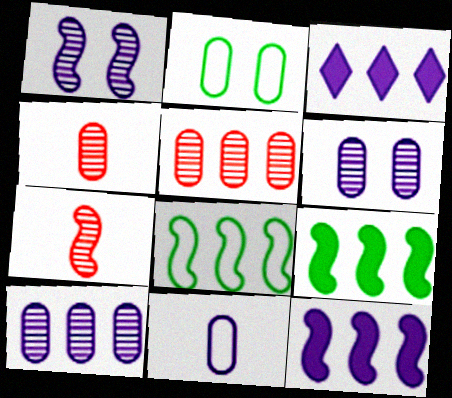[[1, 3, 11], 
[2, 3, 7], 
[3, 5, 8]]